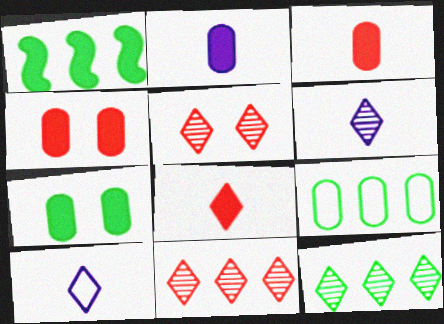[[1, 9, 12], 
[5, 6, 12]]